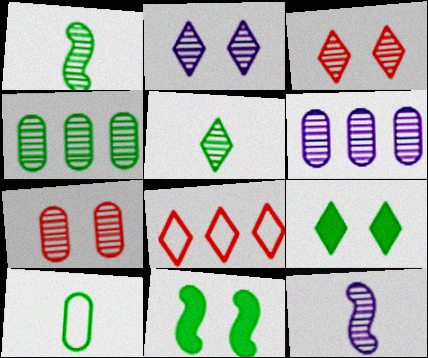[[1, 3, 6], 
[2, 6, 12], 
[3, 4, 12]]